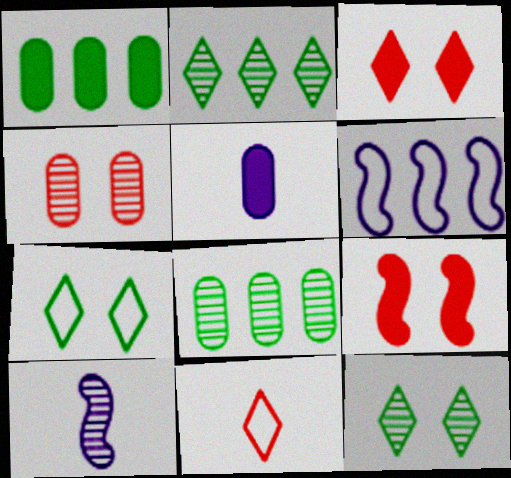[[2, 4, 10]]